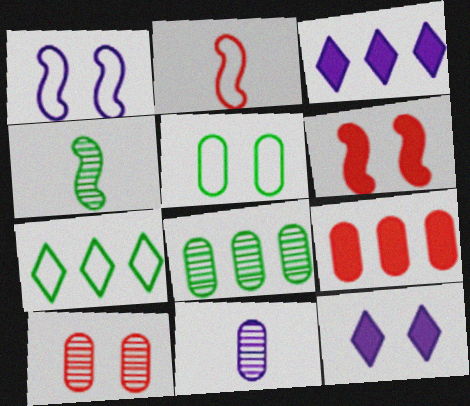[[1, 3, 11], 
[2, 8, 12], 
[5, 9, 11], 
[6, 7, 11], 
[8, 10, 11]]